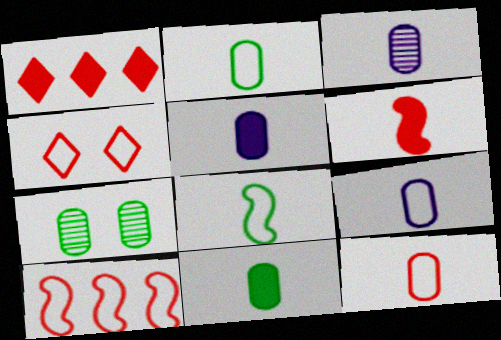[[2, 9, 12], 
[3, 5, 9], 
[3, 11, 12], 
[4, 10, 12]]